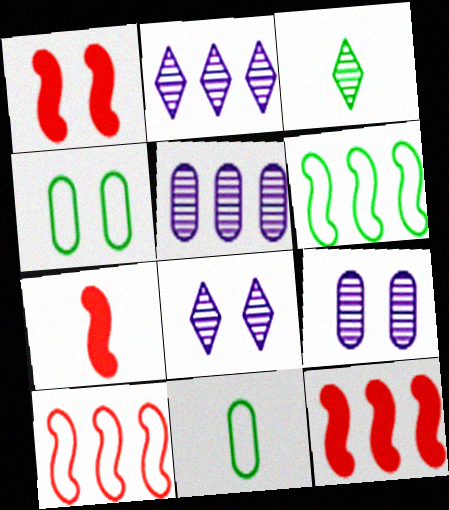[[1, 2, 11], 
[1, 4, 8], 
[1, 7, 12], 
[2, 4, 7], 
[8, 11, 12]]